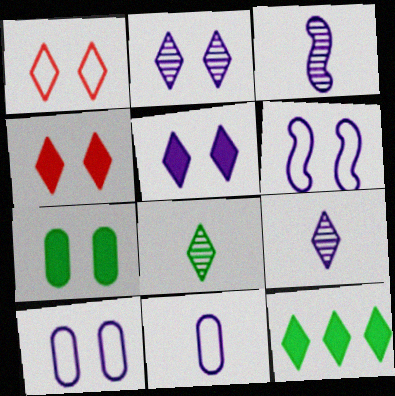[[1, 9, 12]]